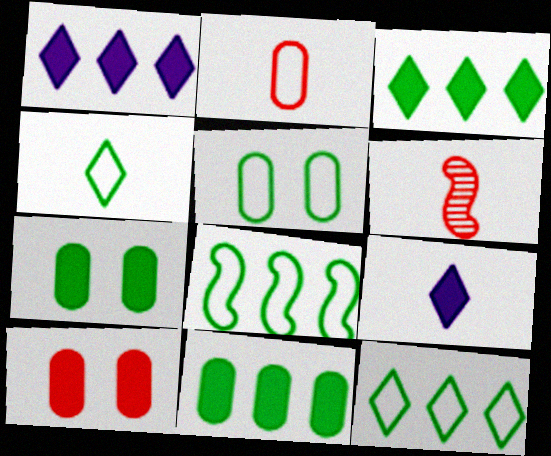[[1, 5, 6], 
[4, 5, 8]]